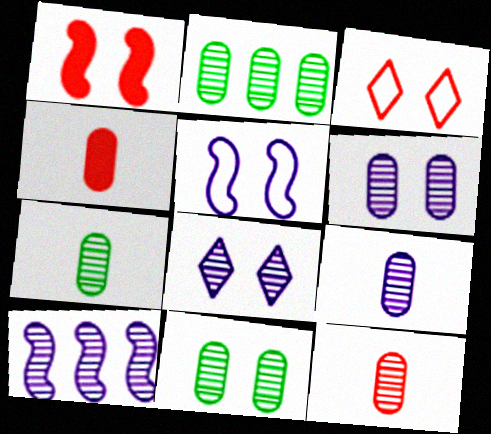[[2, 6, 12], 
[2, 7, 11], 
[7, 9, 12], 
[8, 9, 10]]